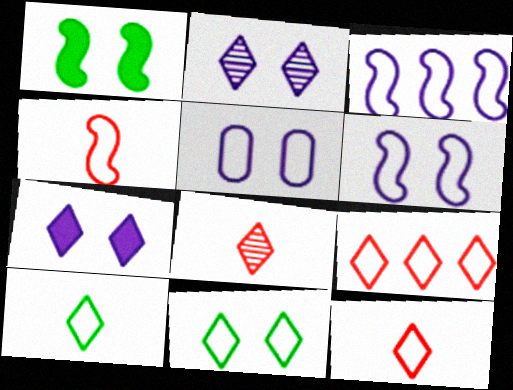[]